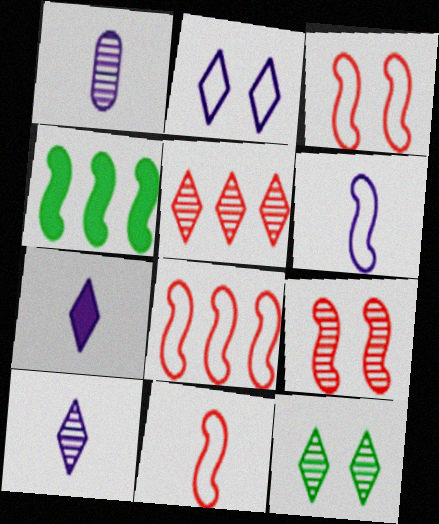[[1, 6, 7], 
[3, 8, 11], 
[4, 6, 9], 
[5, 10, 12]]